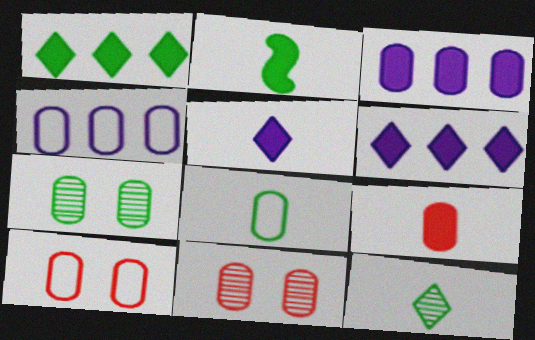[[2, 5, 9], 
[2, 8, 12], 
[3, 8, 11], 
[4, 7, 9], 
[4, 8, 10]]